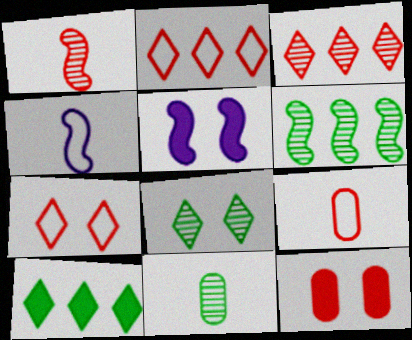[[1, 2, 12], 
[2, 5, 11], 
[6, 8, 11]]